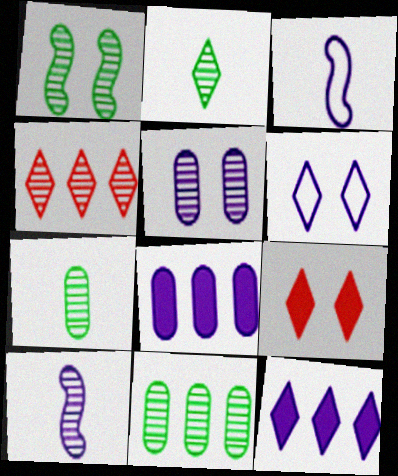[[1, 2, 11], 
[3, 5, 12], 
[3, 9, 11], 
[6, 8, 10]]